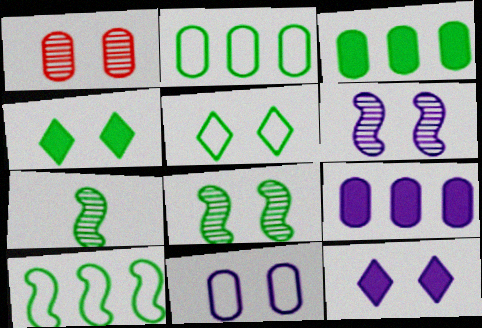[[2, 4, 7], 
[3, 5, 7], 
[6, 11, 12]]